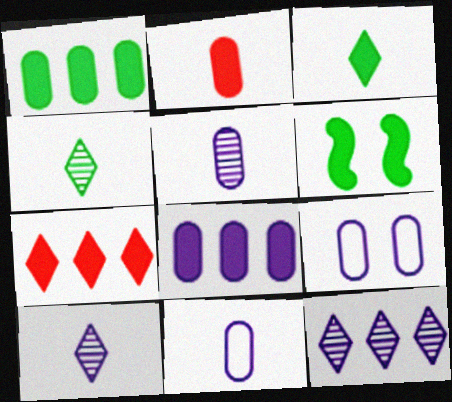[[1, 3, 6], 
[5, 8, 9]]